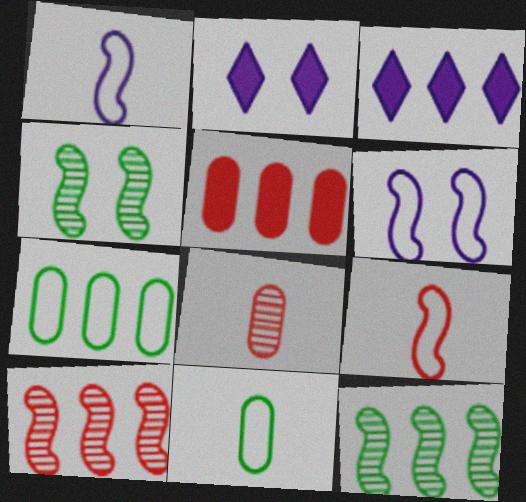[[2, 10, 11], 
[3, 7, 10]]